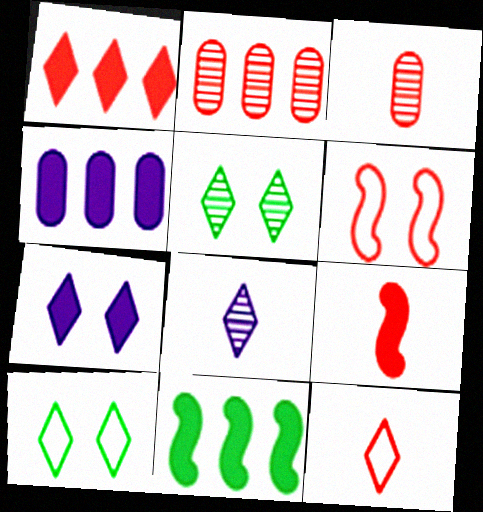[[1, 3, 6], 
[1, 4, 11], 
[1, 8, 10], 
[3, 9, 12]]